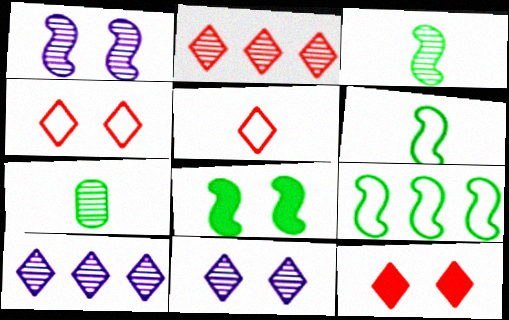[[1, 2, 7], 
[2, 5, 12], 
[3, 8, 9]]